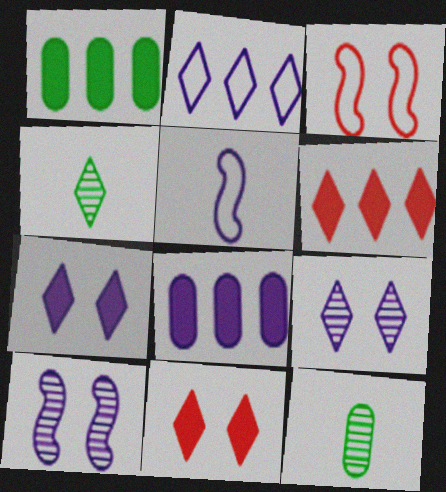[[2, 4, 11], 
[3, 4, 8], 
[5, 8, 9]]